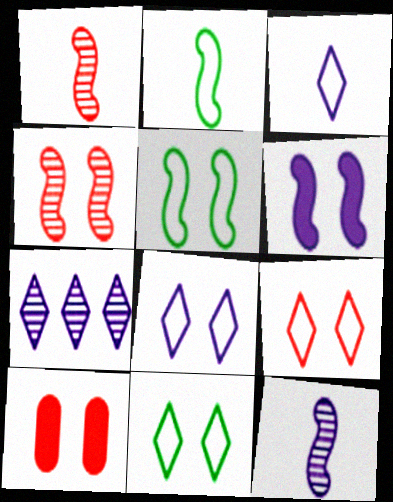[[2, 7, 10], 
[4, 5, 6], 
[4, 9, 10], 
[8, 9, 11]]